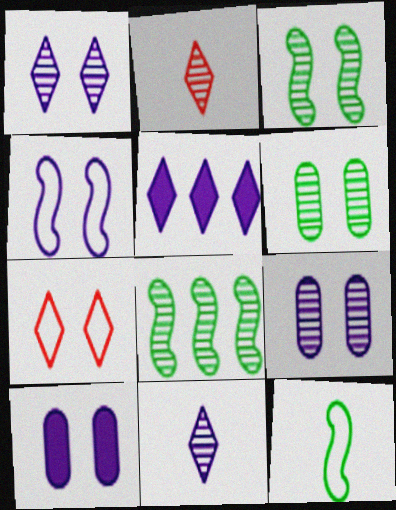[[1, 4, 10], 
[2, 8, 9], 
[3, 7, 10]]